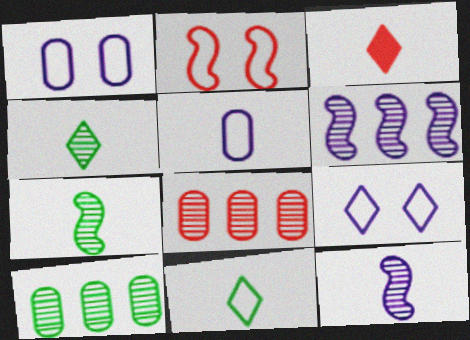[[2, 3, 8], 
[3, 5, 7]]